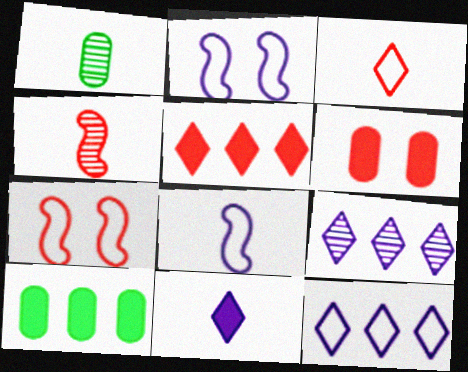[[1, 2, 5]]